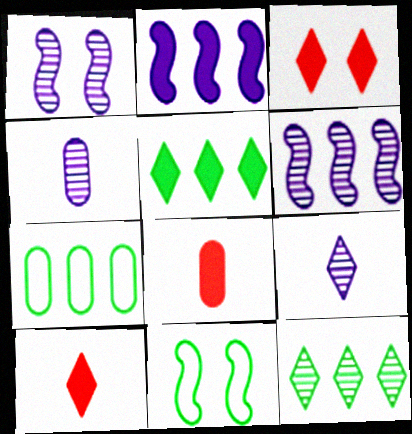[[1, 7, 10]]